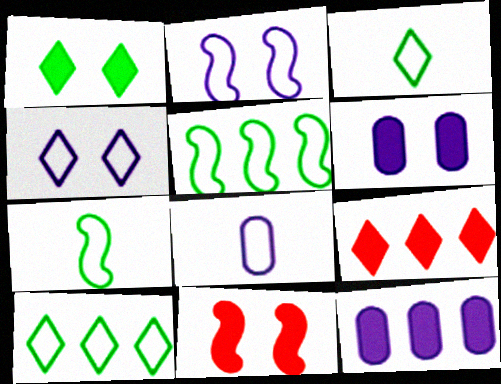[[1, 6, 11]]